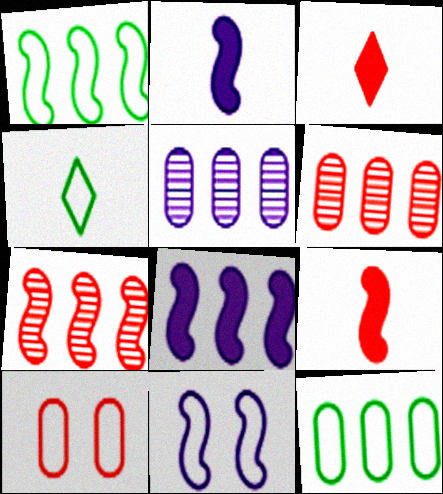[[1, 7, 8], 
[3, 7, 10]]